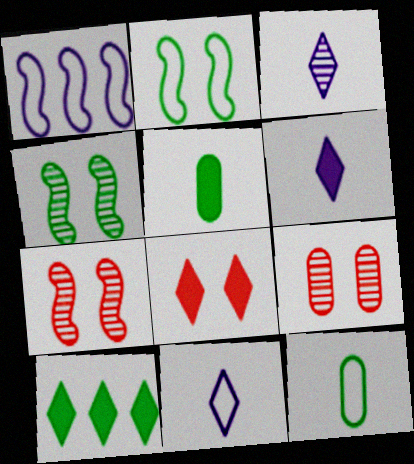[[3, 6, 11], 
[4, 10, 12], 
[6, 8, 10]]